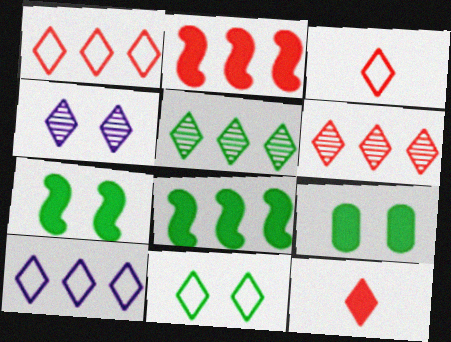[[3, 10, 11]]